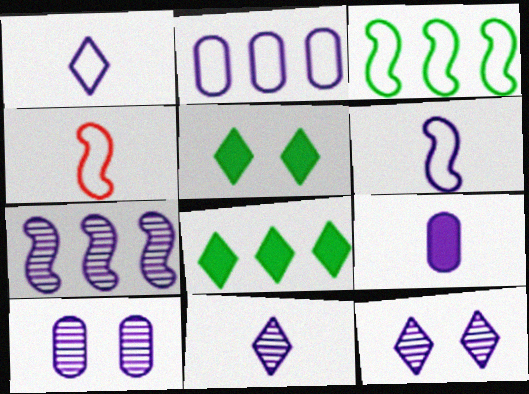[[2, 9, 10], 
[4, 8, 10], 
[6, 9, 11], 
[7, 10, 11]]